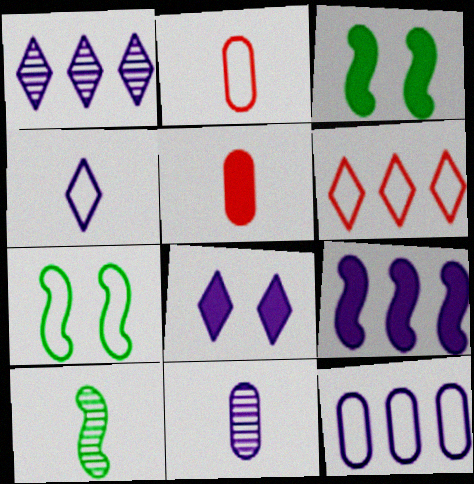[[1, 2, 3], 
[1, 4, 8], 
[1, 5, 7], 
[1, 9, 12], 
[3, 6, 11], 
[4, 5, 10]]